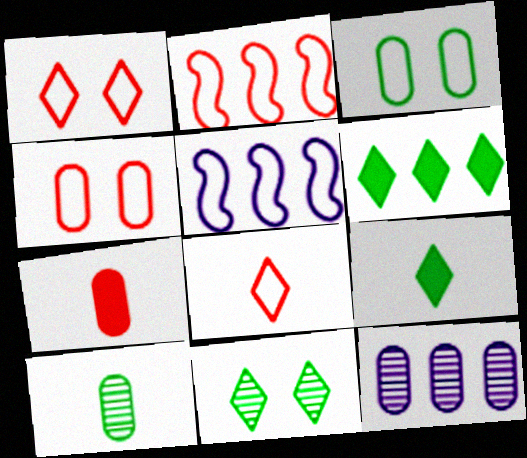[[2, 4, 8], 
[2, 6, 12], 
[3, 5, 8], 
[3, 7, 12], 
[5, 7, 11]]